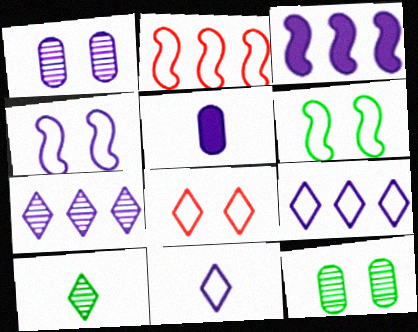[[1, 3, 11], 
[4, 5, 7]]